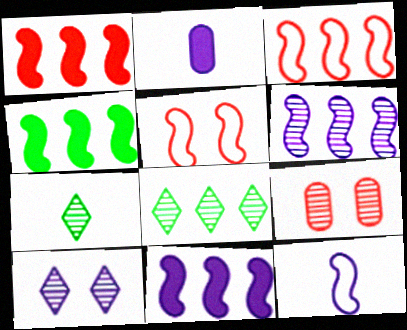[[1, 4, 11], 
[2, 5, 8], 
[3, 4, 6], 
[6, 7, 9]]